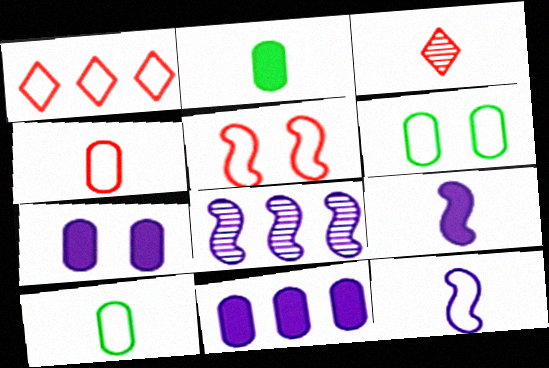[[1, 4, 5], 
[1, 6, 12], 
[2, 3, 12], 
[3, 9, 10]]